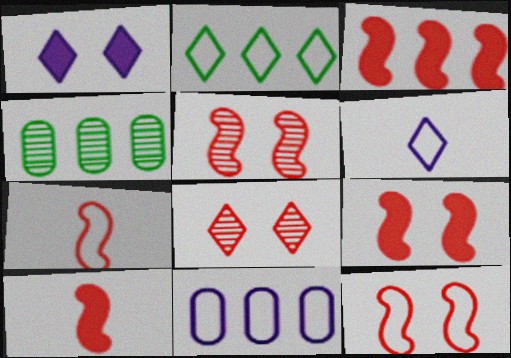[[1, 4, 7], 
[3, 5, 7], 
[3, 9, 10], 
[4, 6, 9], 
[5, 9, 12]]